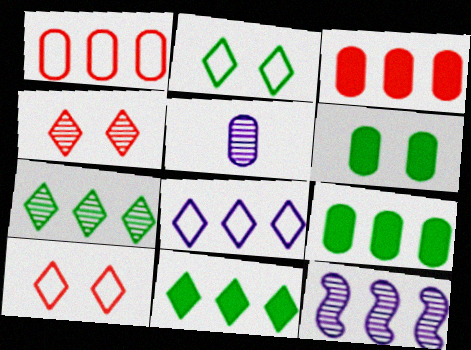[[1, 5, 6], 
[1, 11, 12]]